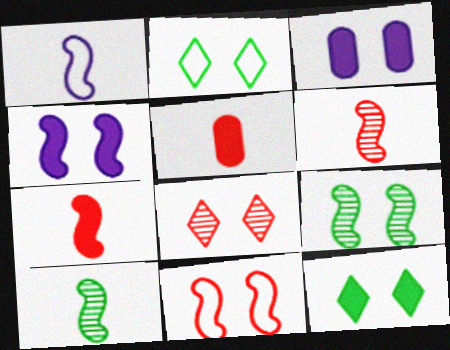[[1, 7, 10], 
[4, 9, 11]]